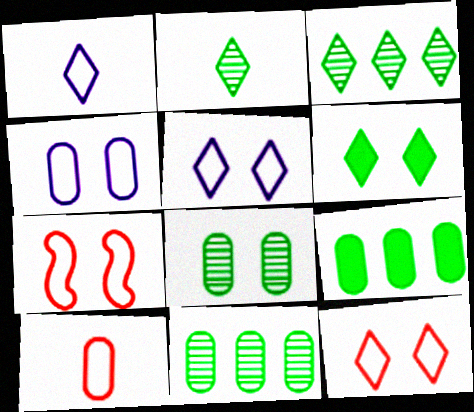[]